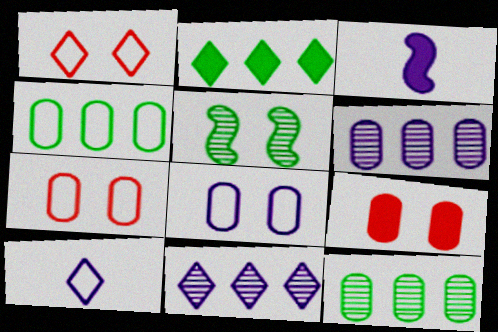[[1, 3, 12], 
[2, 3, 9], 
[3, 8, 11]]